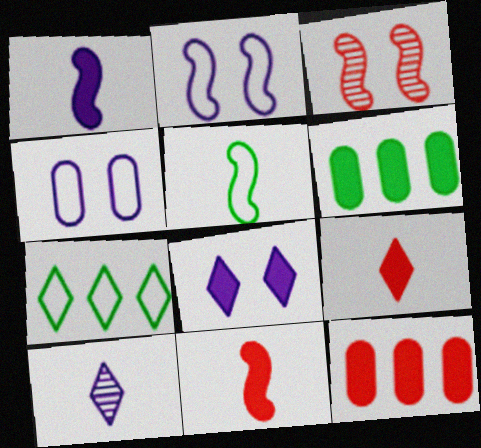[[6, 8, 11]]